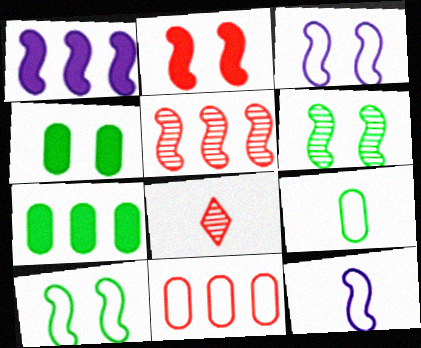[[2, 3, 6], 
[2, 8, 11], 
[3, 7, 8]]